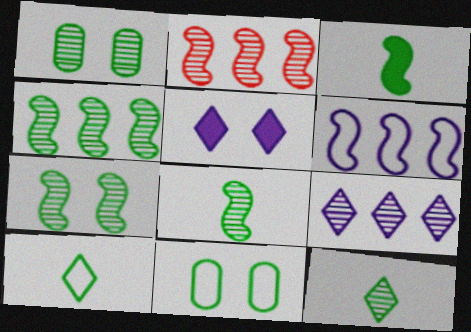[[1, 4, 12], 
[4, 7, 8]]